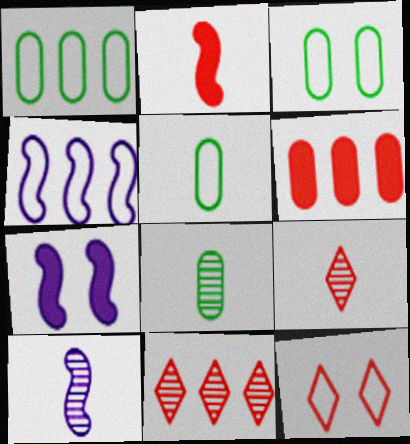[[1, 3, 5], 
[1, 7, 9], 
[4, 5, 12], 
[4, 7, 10], 
[5, 7, 11], 
[8, 9, 10]]